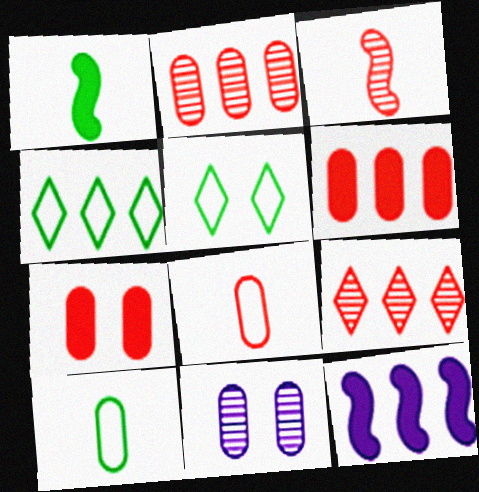[[2, 4, 12], 
[2, 7, 8], 
[6, 10, 11]]